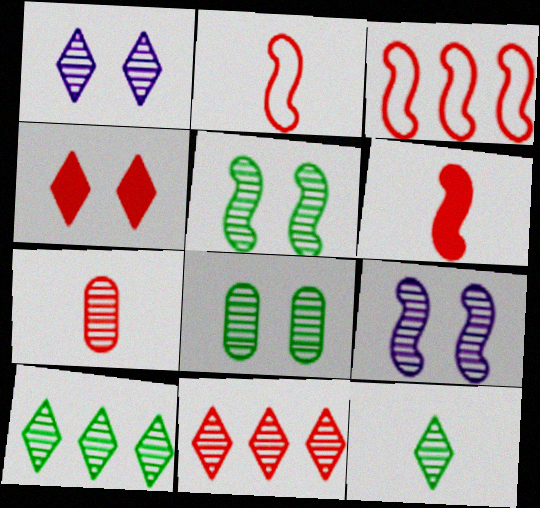[[1, 11, 12], 
[3, 4, 7], 
[7, 9, 10]]